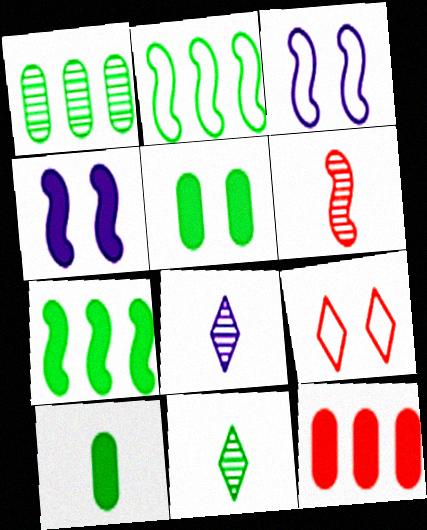[[2, 4, 6], 
[2, 5, 11], 
[3, 6, 7], 
[3, 11, 12], 
[6, 9, 12]]